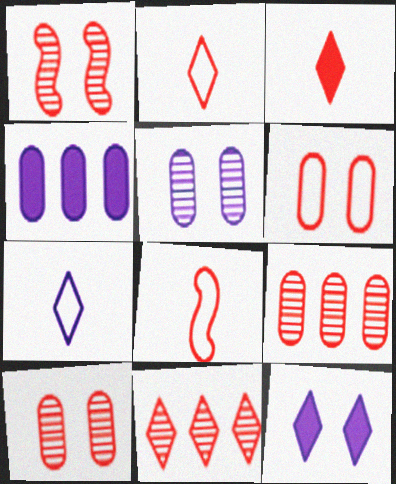[]